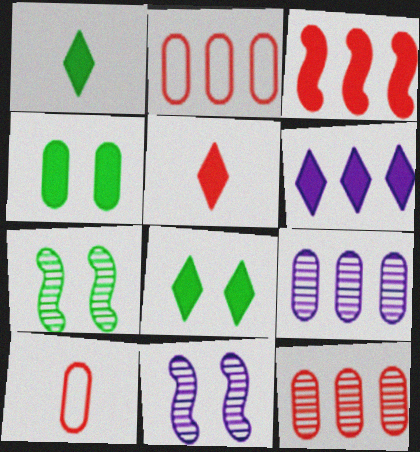[[1, 2, 11], 
[4, 9, 10], 
[5, 6, 8], 
[6, 7, 10]]